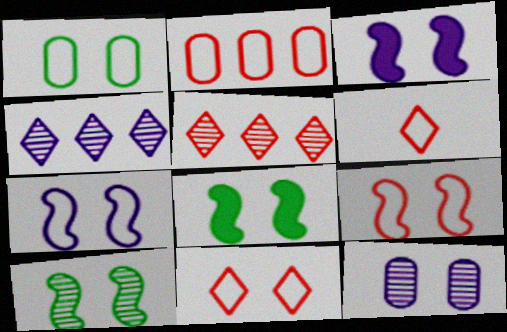[[1, 7, 11], 
[2, 6, 9], 
[3, 9, 10], 
[8, 11, 12]]